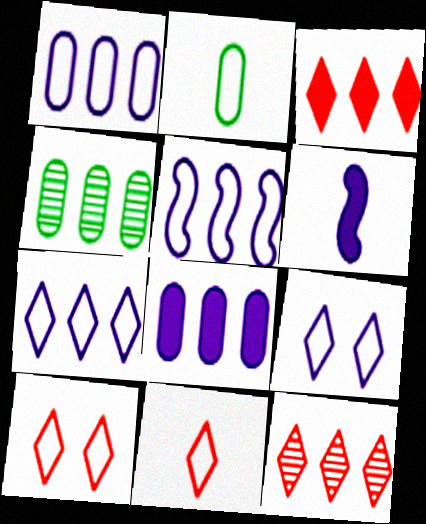[[1, 5, 7], 
[2, 5, 10], 
[3, 4, 5], 
[4, 6, 10]]